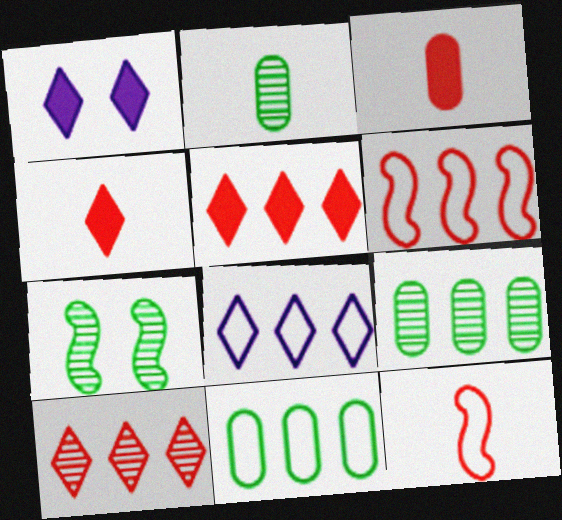[[1, 2, 6], 
[1, 9, 12], 
[3, 7, 8], 
[6, 8, 11]]